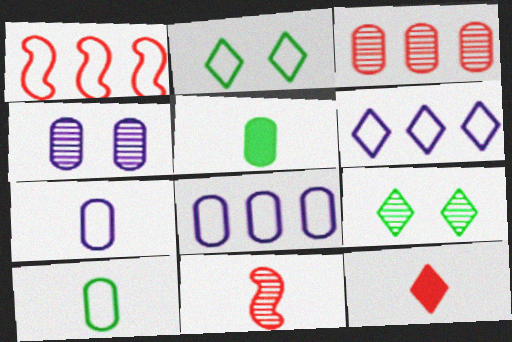[[1, 2, 7], 
[6, 9, 12]]